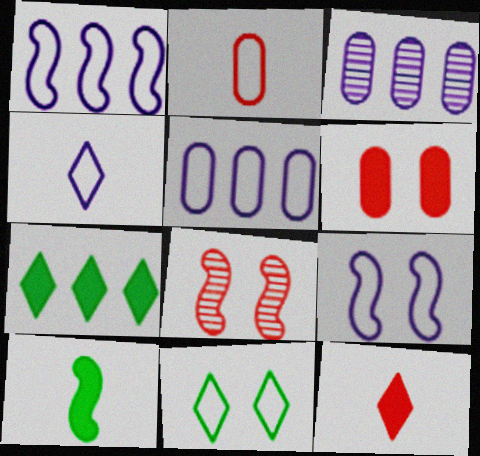[[1, 2, 11], 
[1, 8, 10], 
[4, 5, 9]]